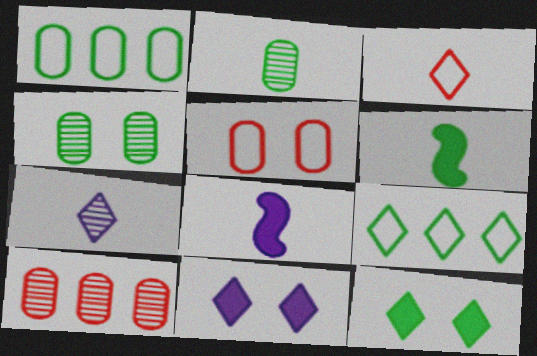[[2, 3, 8], 
[4, 6, 9]]